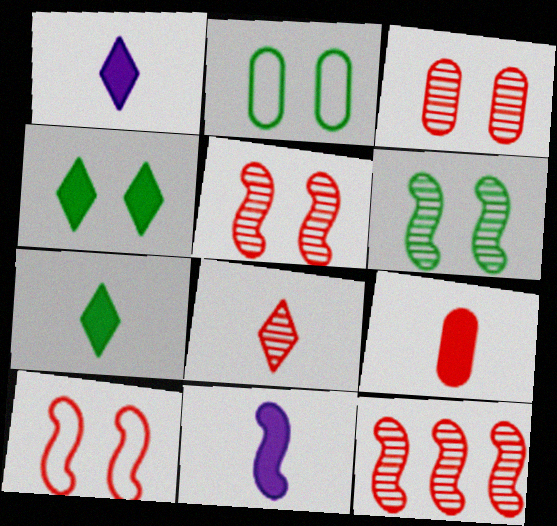[[1, 2, 12], 
[2, 4, 6], 
[3, 8, 12], 
[7, 9, 11]]